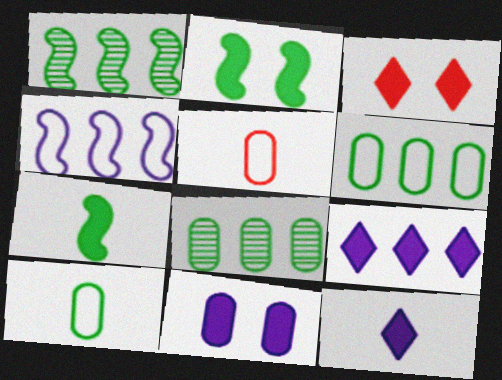[[2, 3, 11], 
[5, 8, 11]]